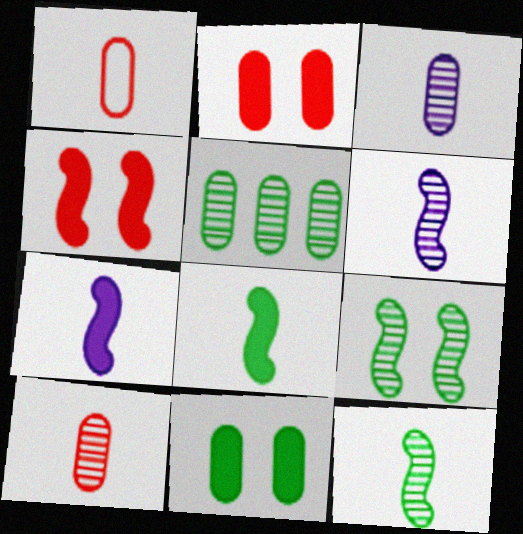[]